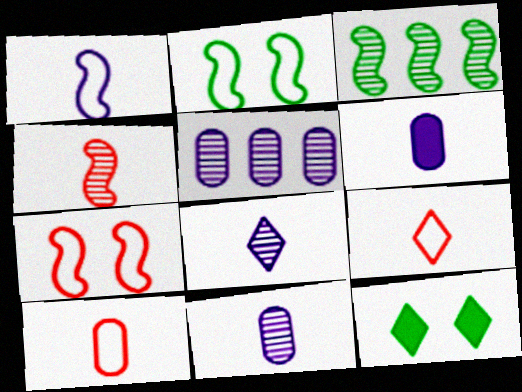[[1, 6, 8]]